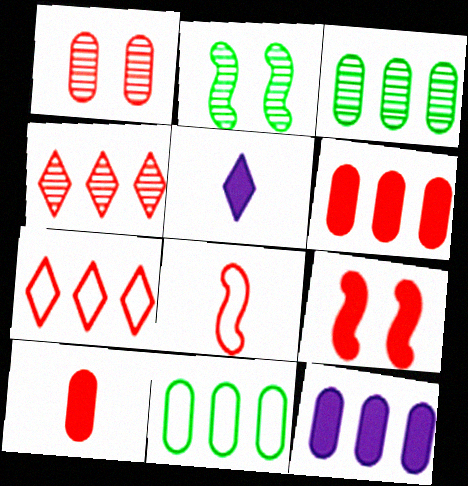[]